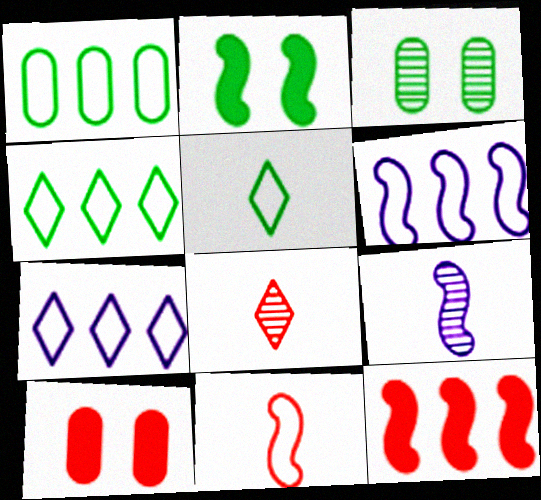[[4, 9, 10]]